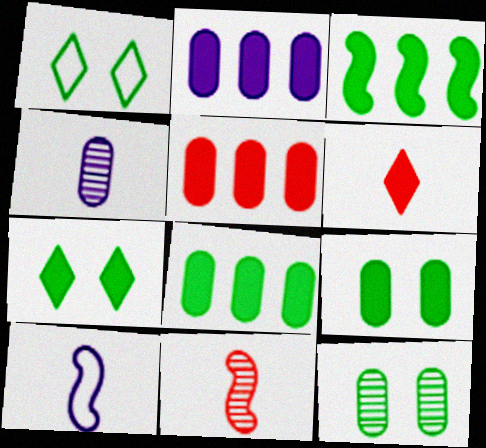[[1, 2, 11], 
[2, 5, 8]]